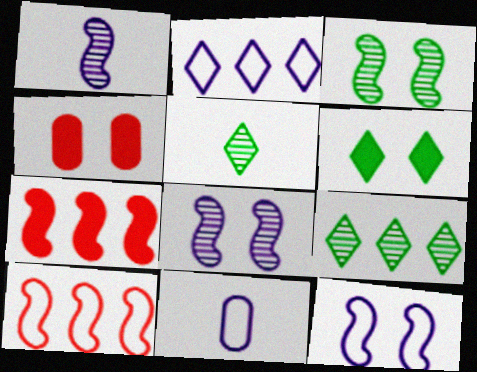[[2, 11, 12]]